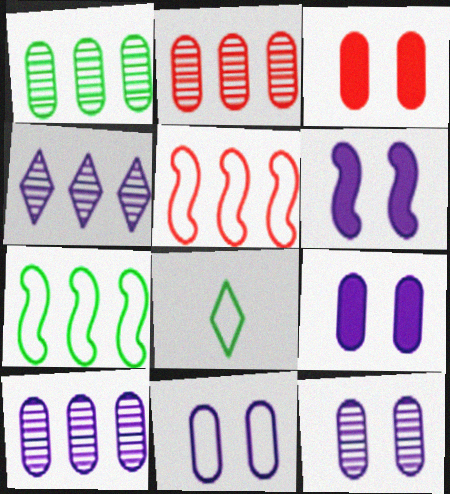[[1, 2, 10], 
[2, 6, 8], 
[5, 8, 11], 
[9, 11, 12]]